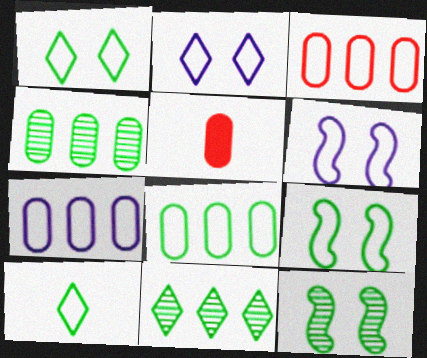[[3, 6, 10], 
[3, 7, 8], 
[5, 6, 11], 
[8, 9, 10]]